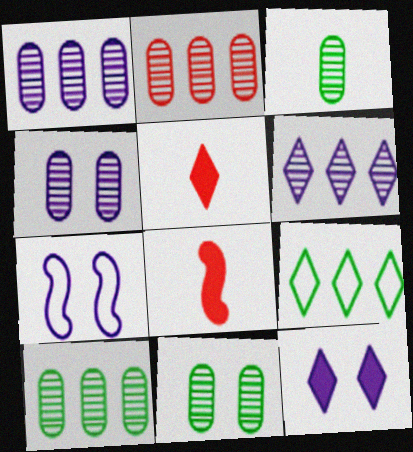[[1, 2, 10], 
[2, 3, 4], 
[3, 10, 11], 
[4, 7, 12], 
[4, 8, 9], 
[5, 7, 10]]